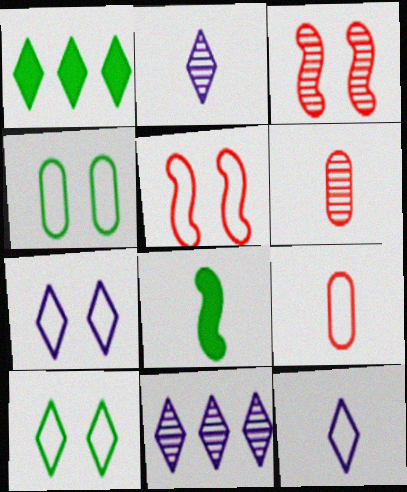[[2, 8, 9], 
[4, 5, 7], 
[6, 8, 12]]